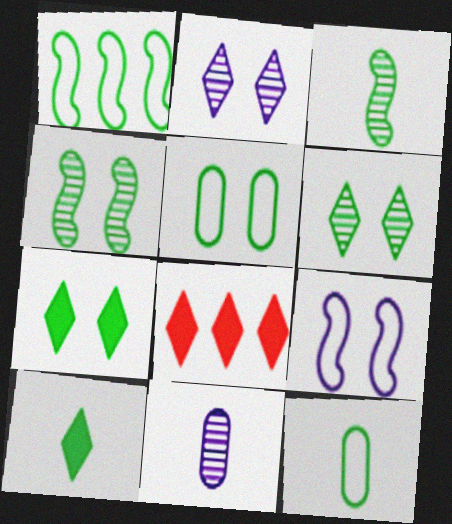[[3, 10, 12], 
[4, 5, 7]]